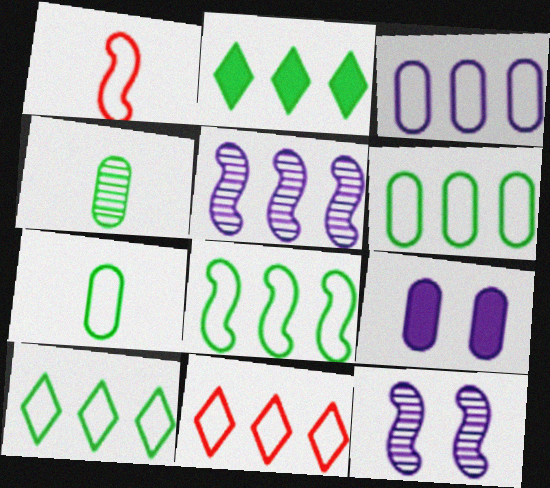[[3, 8, 11], 
[6, 8, 10]]